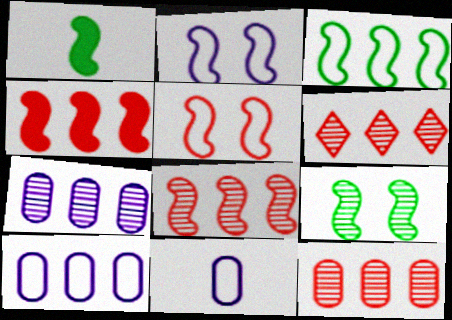[[1, 2, 8], 
[1, 3, 9], 
[6, 8, 12]]